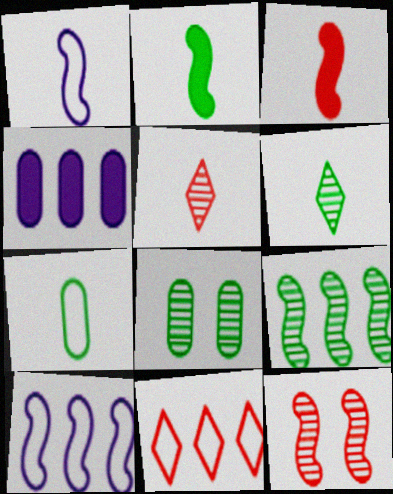[[2, 6, 7], 
[2, 10, 12], 
[4, 9, 11], 
[6, 8, 9]]